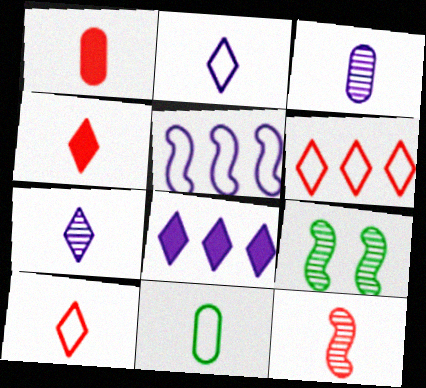[[1, 3, 11], 
[1, 10, 12]]